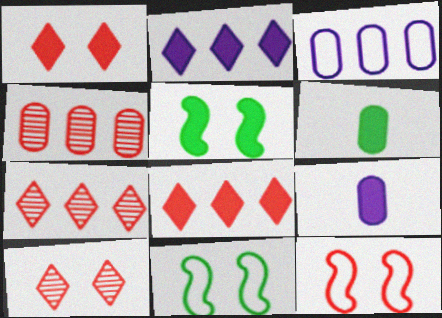[[5, 8, 9], 
[7, 9, 11]]